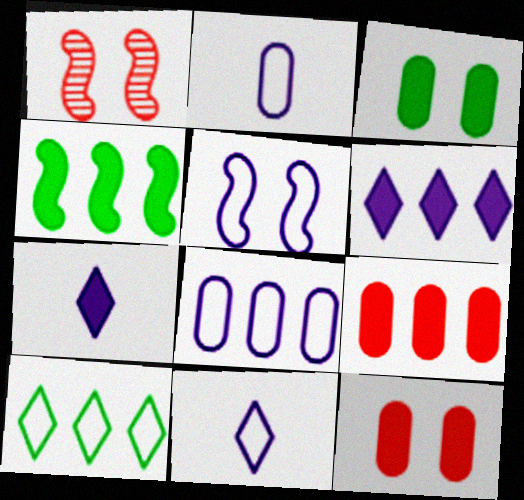[[4, 6, 9], 
[4, 7, 12], 
[5, 8, 11]]